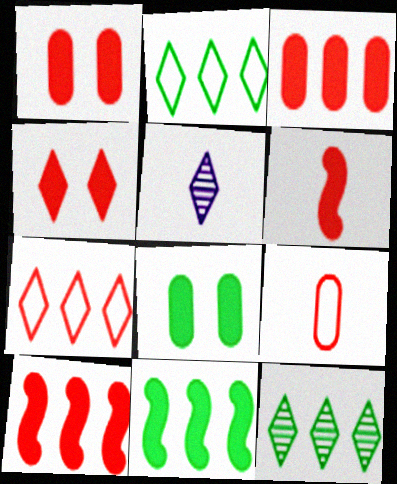[[2, 4, 5], 
[3, 4, 6]]